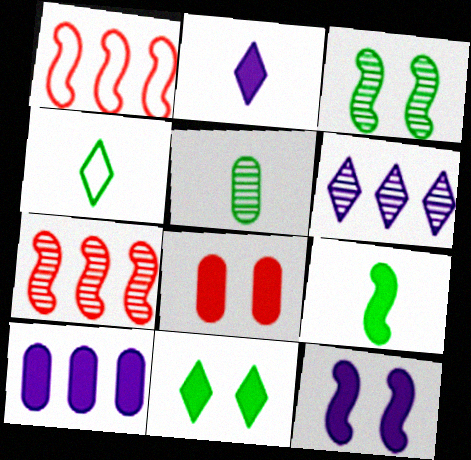[[2, 10, 12], 
[4, 5, 9], 
[8, 11, 12]]